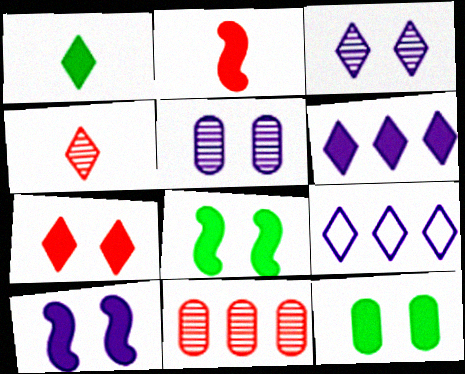[[1, 6, 7], 
[2, 6, 12], 
[7, 10, 12]]